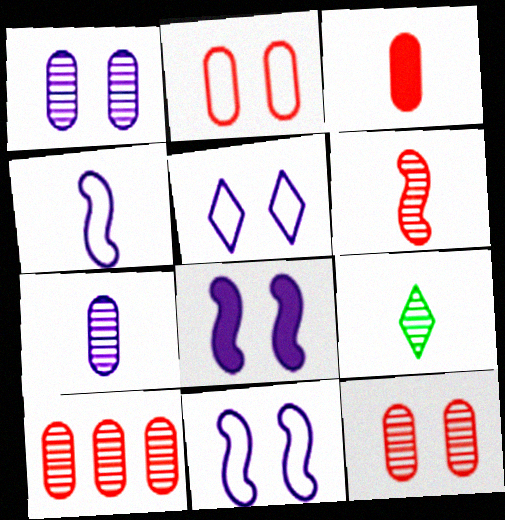[[1, 5, 8], 
[2, 3, 10], 
[3, 4, 9], 
[6, 7, 9]]